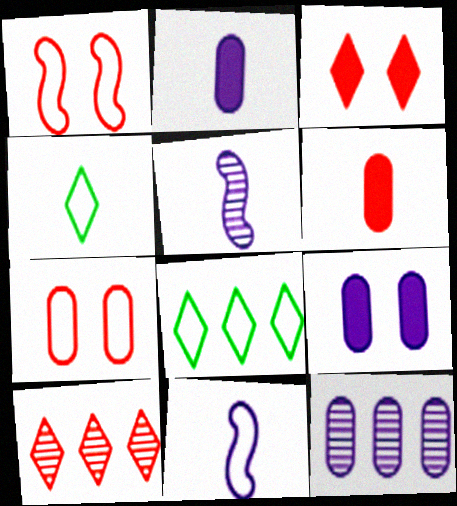[[1, 6, 10], 
[4, 5, 6], 
[7, 8, 11]]